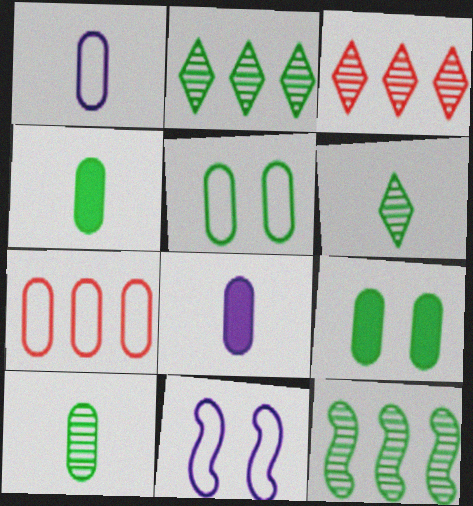[[1, 5, 7], 
[3, 4, 11]]